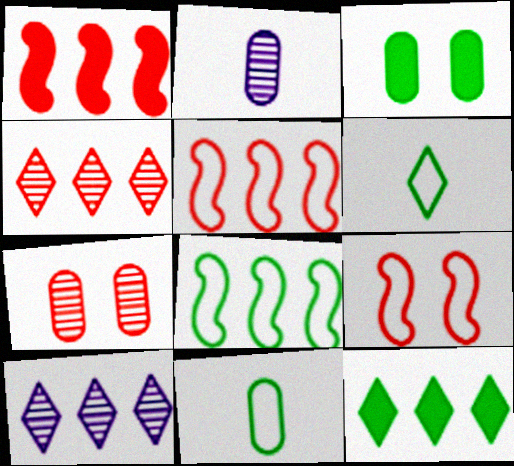[[2, 9, 12]]